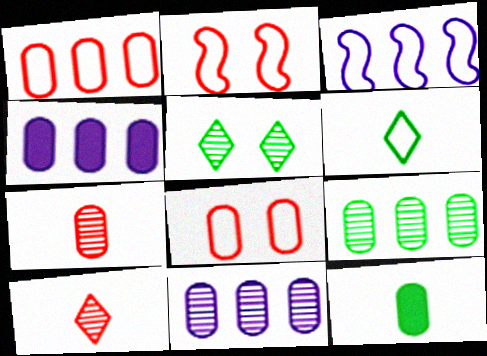[[1, 4, 9], 
[3, 6, 8], 
[8, 11, 12]]